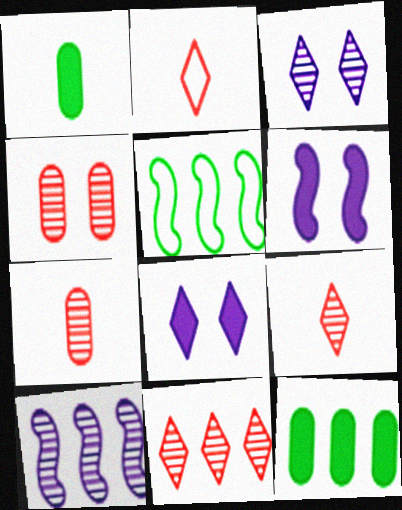[[5, 7, 8]]